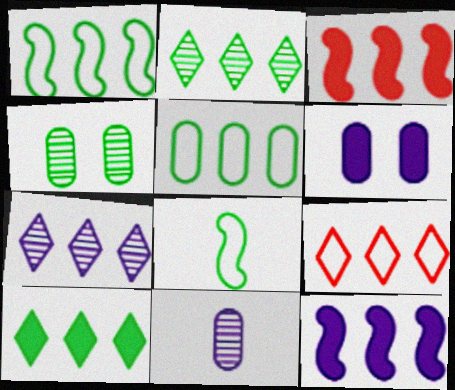[[3, 5, 7], 
[4, 8, 10], 
[7, 9, 10]]